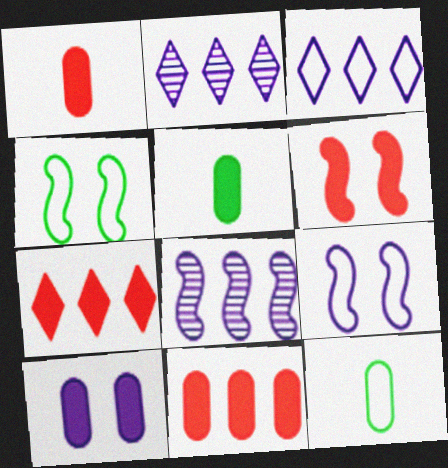[[1, 2, 4], 
[1, 6, 7], 
[2, 6, 12], 
[5, 10, 11]]